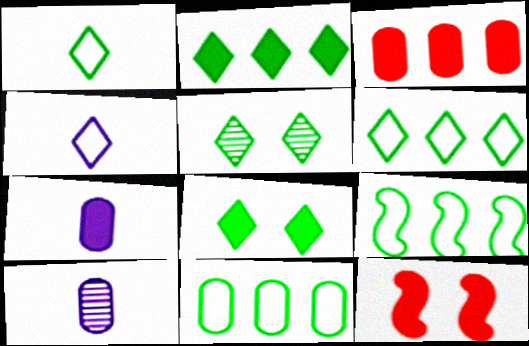[[1, 2, 5], 
[2, 7, 12], 
[6, 9, 11], 
[6, 10, 12]]